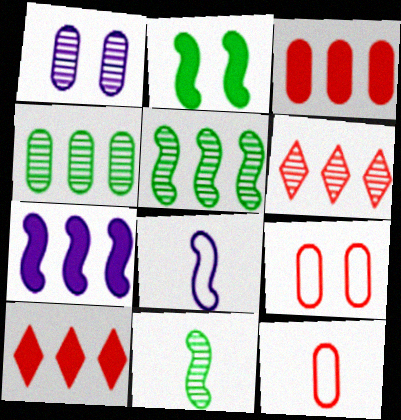[[1, 6, 11]]